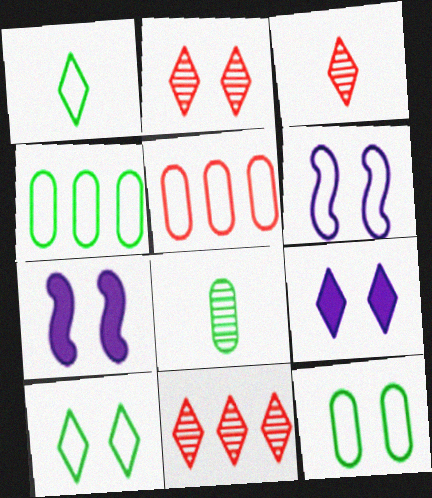[[1, 5, 6], 
[1, 9, 11], 
[2, 3, 11], 
[2, 7, 12], 
[2, 9, 10], 
[3, 4, 7]]